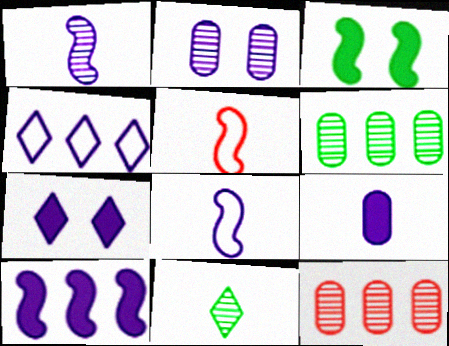[[5, 6, 7], 
[5, 9, 11], 
[7, 9, 10]]